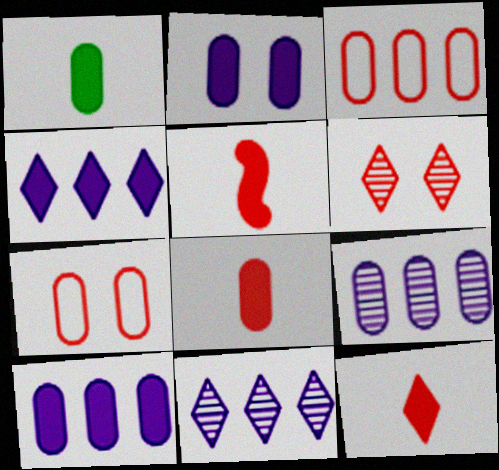[[1, 7, 9], 
[3, 5, 6], 
[5, 8, 12]]